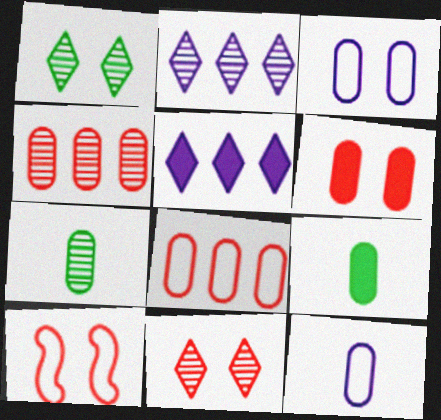[[2, 9, 10], 
[3, 4, 9], 
[5, 7, 10], 
[6, 10, 11]]